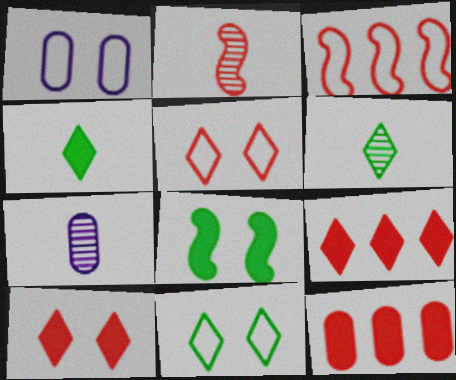[[2, 5, 12], 
[2, 6, 7]]